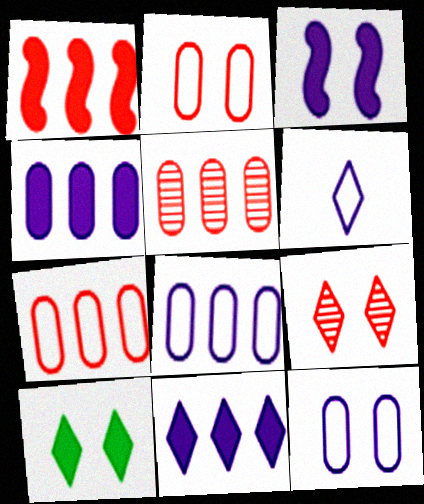[]